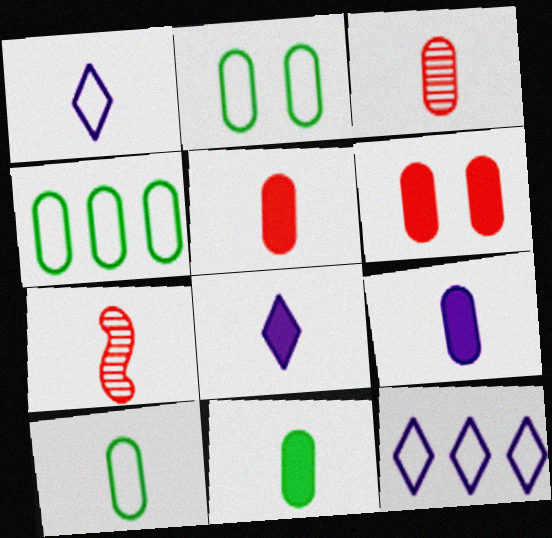[[1, 7, 11], 
[2, 4, 10], 
[3, 9, 10], 
[5, 9, 11], 
[7, 8, 10]]